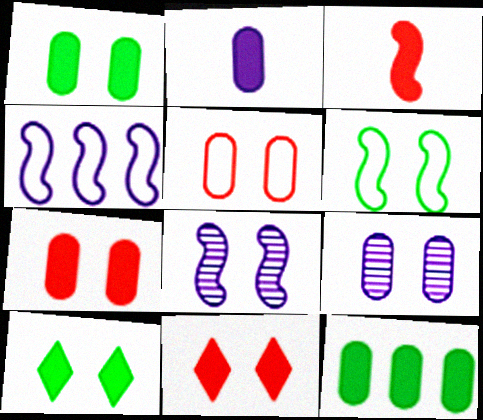[[1, 5, 9], 
[2, 7, 12], 
[5, 8, 10], 
[6, 9, 11]]